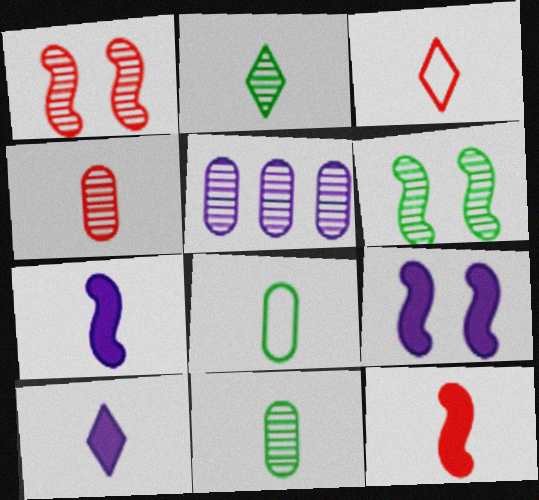[[1, 2, 5], 
[2, 3, 10], 
[3, 4, 12], 
[3, 7, 11]]